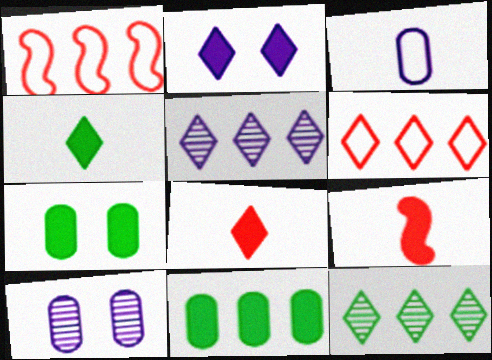[[1, 4, 10], 
[1, 5, 11], 
[2, 9, 11]]